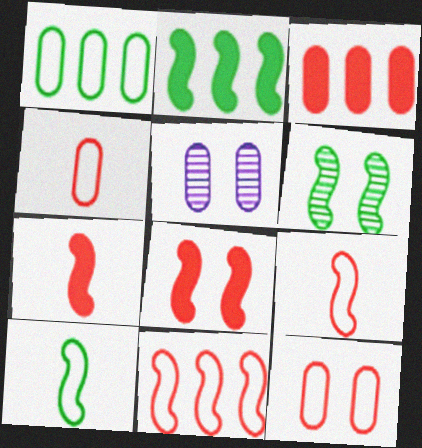[[2, 6, 10]]